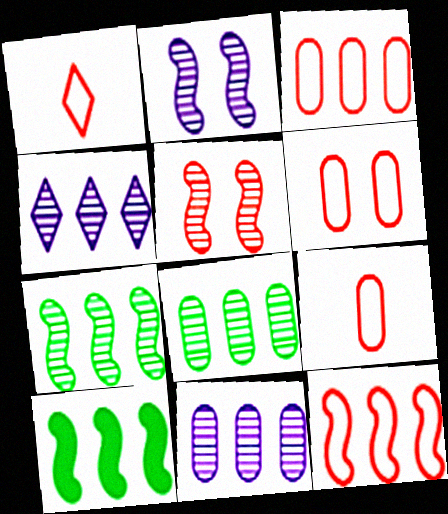[[1, 6, 12], 
[3, 4, 10], 
[3, 6, 9]]